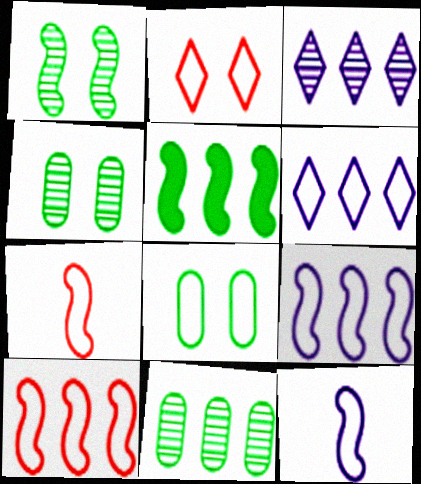[[6, 7, 8]]